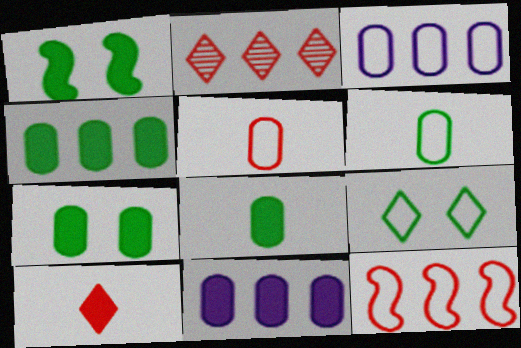[[1, 10, 11], 
[4, 7, 8]]